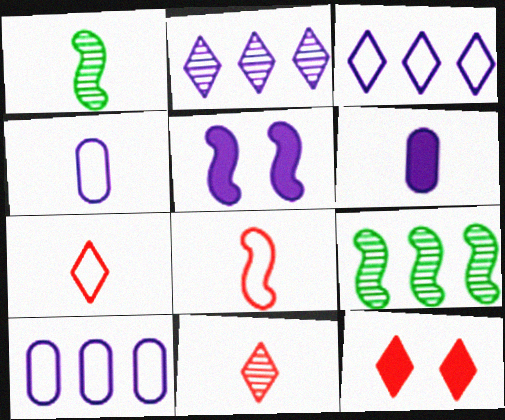[[1, 6, 7], 
[1, 10, 12], 
[2, 4, 5], 
[4, 9, 12], 
[5, 8, 9]]